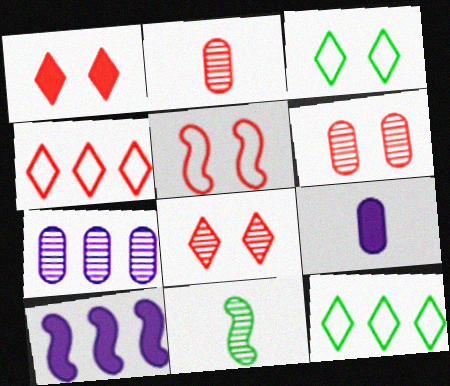[[1, 5, 6], 
[2, 3, 10], 
[5, 10, 11], 
[7, 8, 11]]